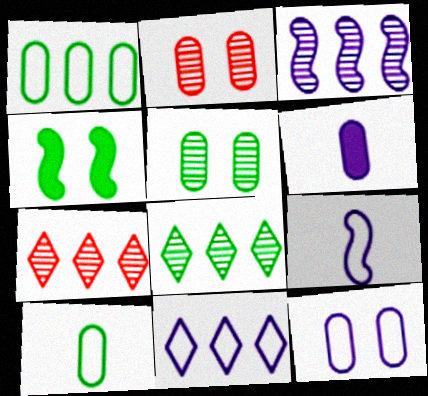[[1, 2, 6], 
[4, 8, 10], 
[9, 11, 12]]